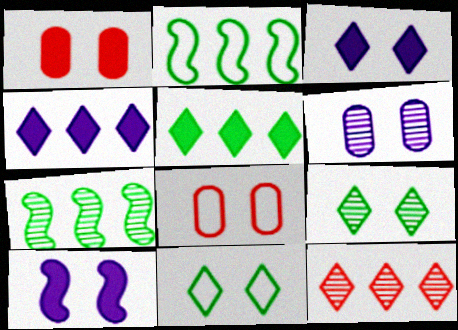[[8, 9, 10]]